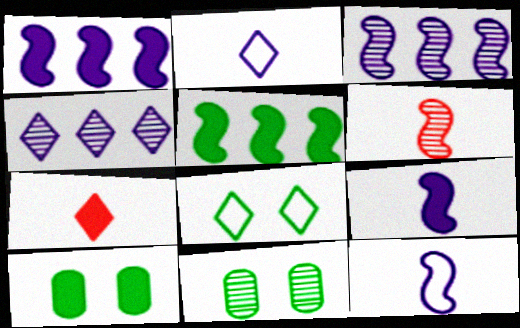[[1, 7, 10], 
[4, 6, 11], 
[4, 7, 8]]